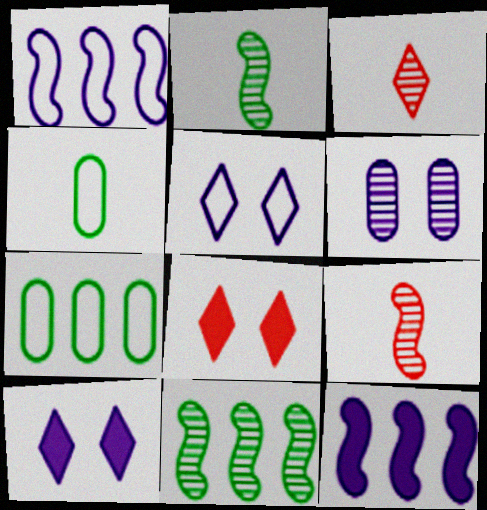[[3, 6, 11], 
[7, 9, 10]]